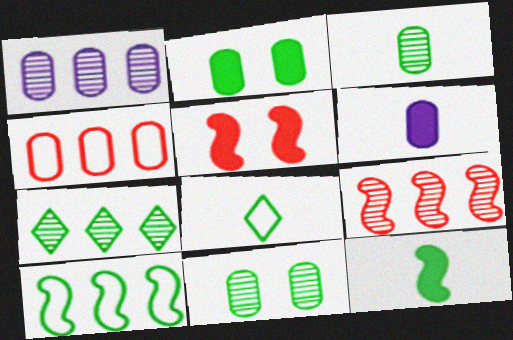[[1, 5, 8], 
[1, 7, 9], 
[3, 8, 12], 
[4, 6, 11]]